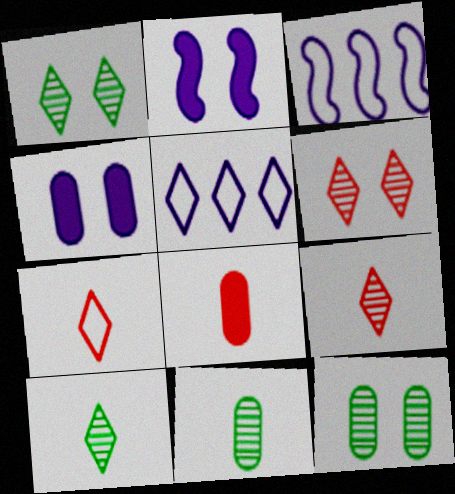[[1, 3, 8]]